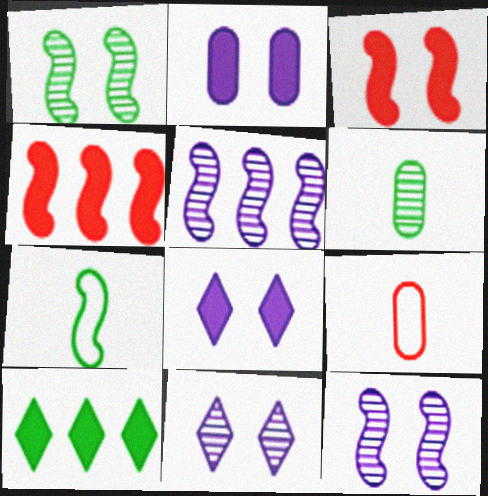[[3, 5, 7], 
[4, 7, 12], 
[9, 10, 12]]